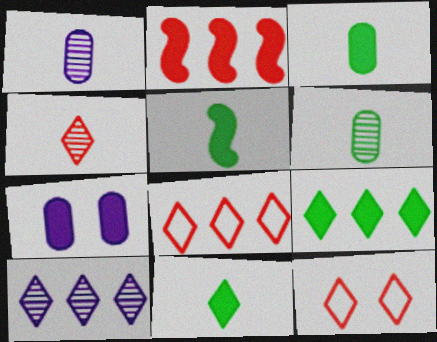[[2, 7, 11], 
[3, 5, 11], 
[8, 9, 10], 
[10, 11, 12]]